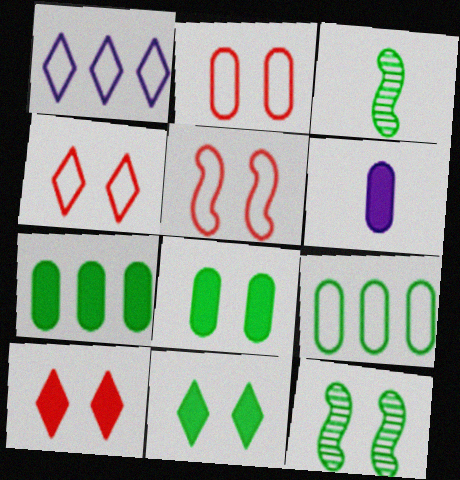[[2, 4, 5], 
[3, 9, 11]]